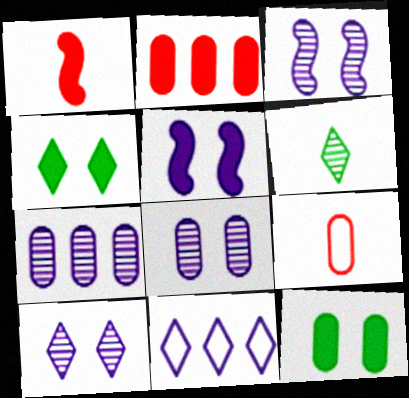[[3, 8, 10], 
[7, 9, 12]]